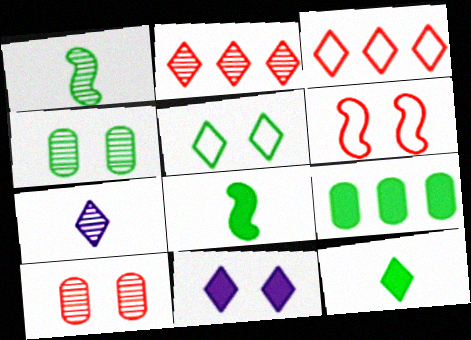[[1, 5, 9], 
[4, 6, 11], 
[6, 7, 9]]